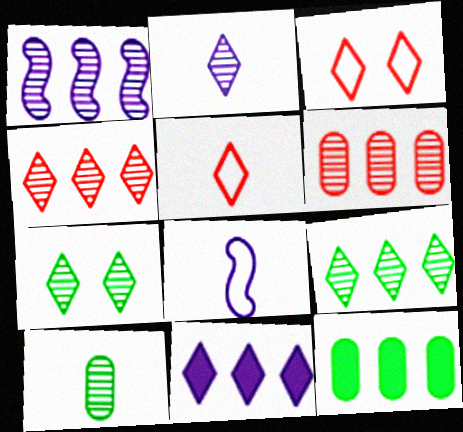[[1, 6, 9], 
[2, 4, 7], 
[5, 7, 11]]